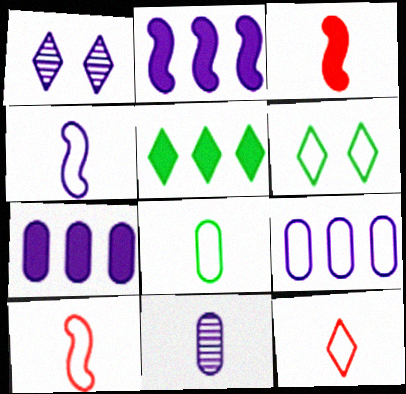[[1, 4, 7], 
[1, 5, 12], 
[4, 8, 12], 
[6, 9, 10]]